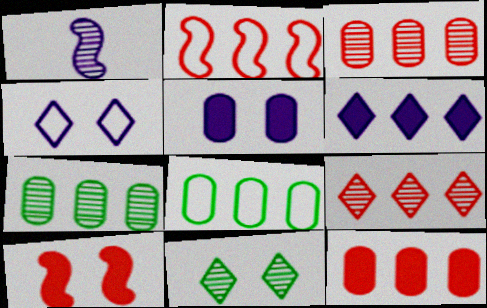[[1, 3, 11], 
[2, 6, 7], 
[2, 9, 12]]